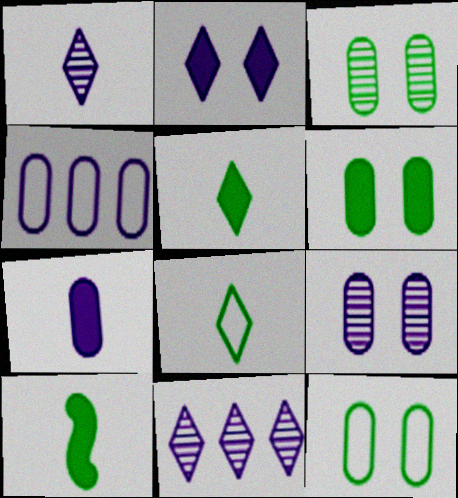[[3, 6, 12], 
[4, 7, 9]]